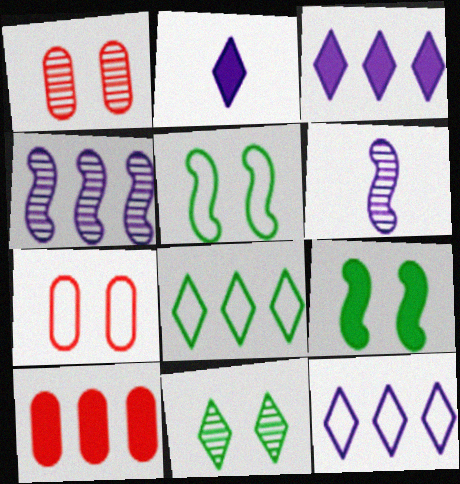[[2, 9, 10], 
[4, 8, 10]]